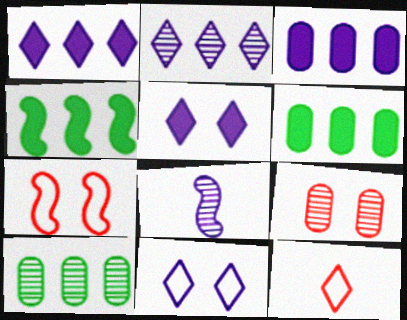[[3, 8, 11], 
[4, 7, 8]]